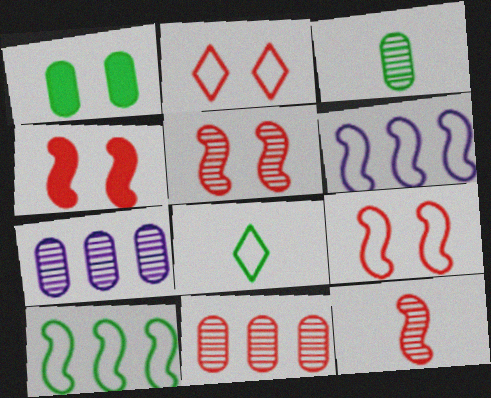[[4, 5, 9], 
[4, 7, 8]]